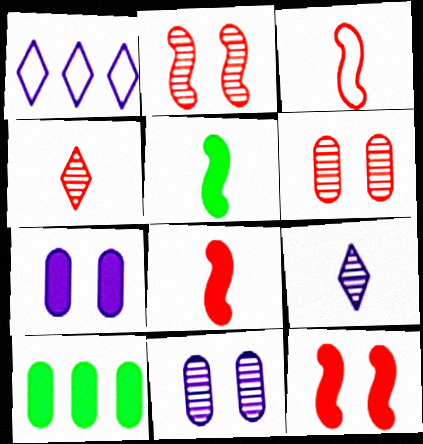[[1, 5, 6]]